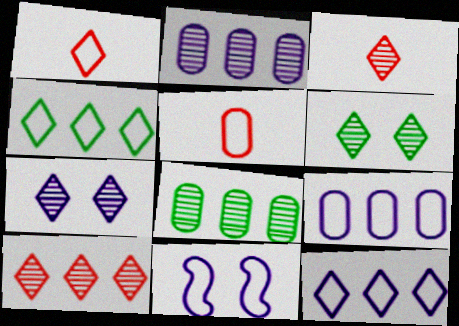[[4, 5, 11]]